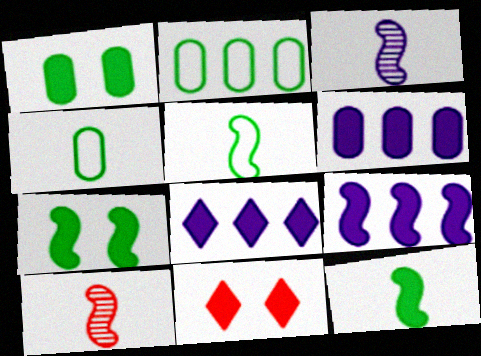[[2, 3, 11], 
[6, 8, 9], 
[6, 11, 12]]